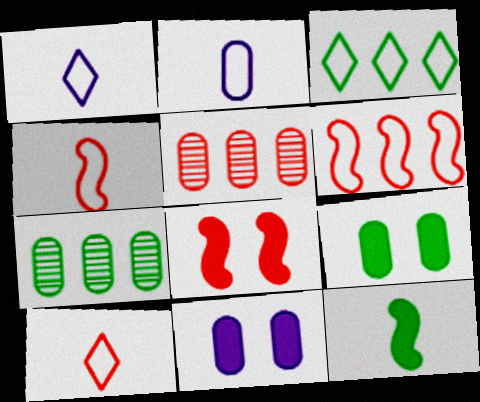[[1, 7, 8], 
[2, 5, 9], 
[5, 8, 10]]